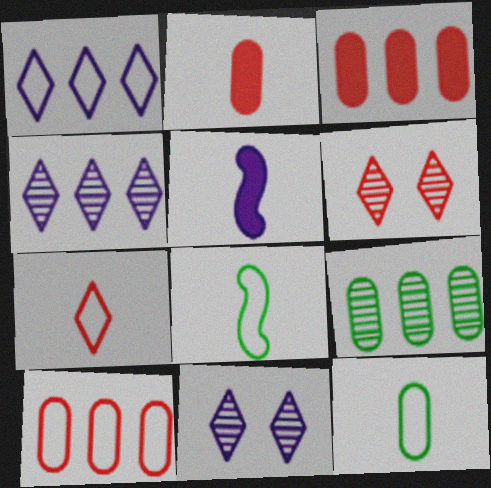[[3, 8, 11]]